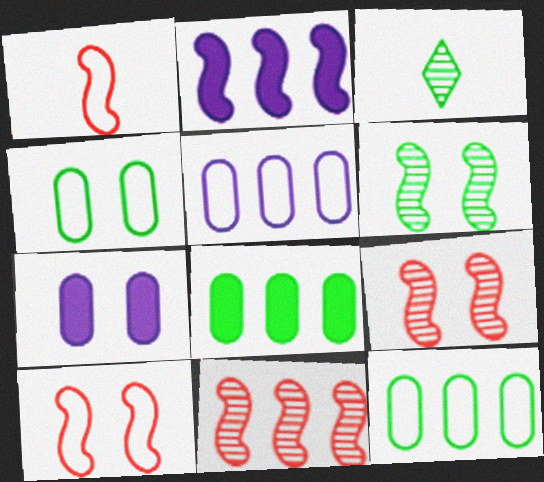[[1, 2, 6]]